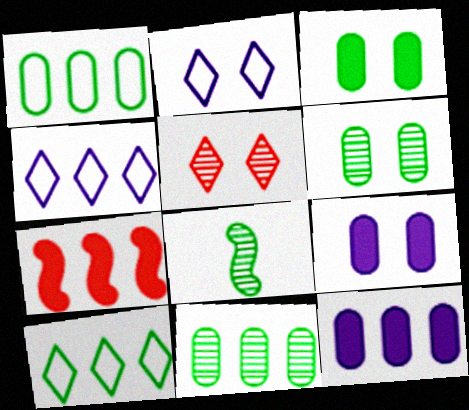[[3, 8, 10], 
[4, 7, 11]]